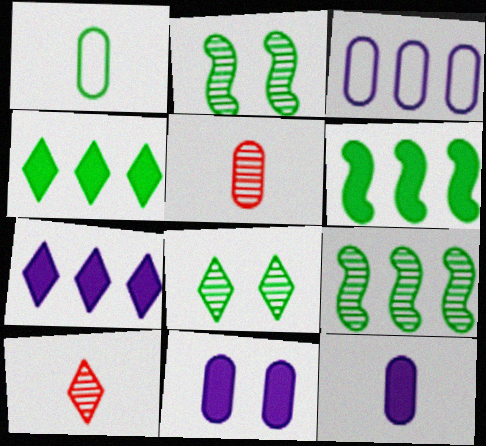[[1, 2, 4], 
[1, 5, 12], 
[1, 6, 8]]